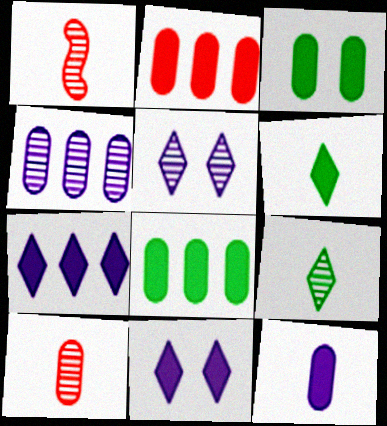[[2, 3, 12]]